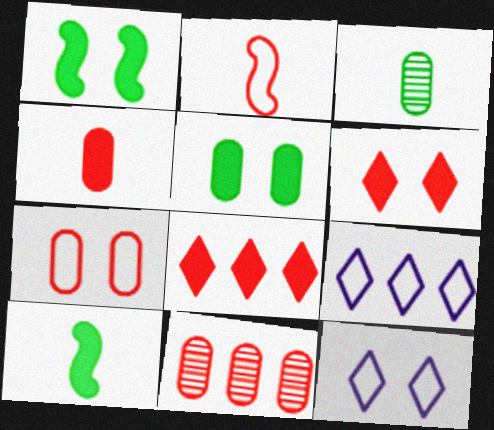[[2, 6, 11], 
[4, 7, 11], 
[10, 11, 12]]